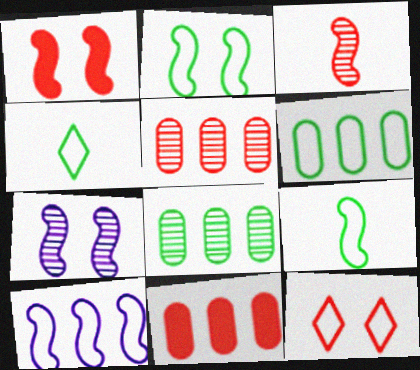[[1, 2, 7], 
[2, 4, 6], 
[3, 11, 12], 
[4, 7, 11]]